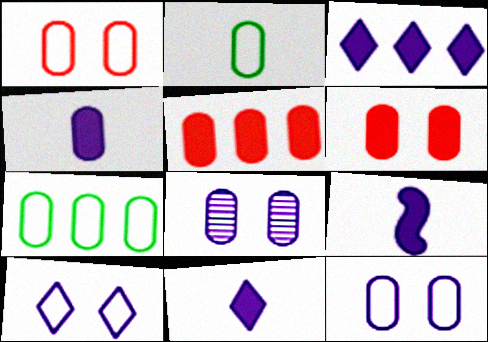[[2, 5, 8], 
[4, 9, 11]]